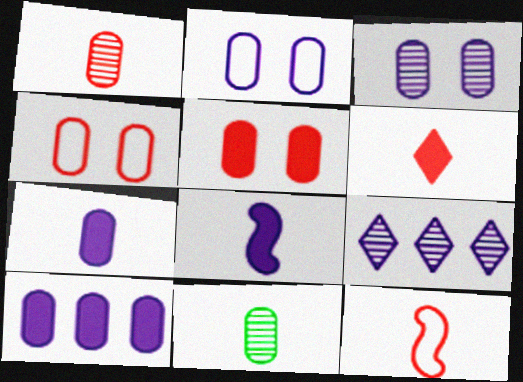[[1, 6, 12], 
[2, 8, 9], 
[4, 10, 11]]